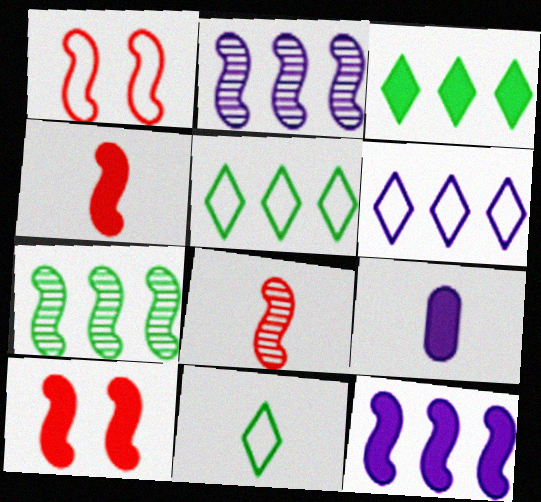[[3, 9, 10], 
[8, 9, 11]]